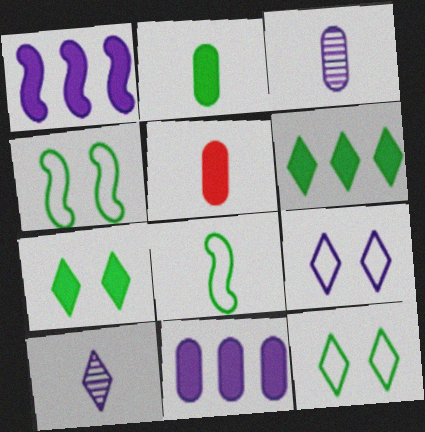[[1, 3, 9], 
[1, 5, 7], 
[5, 8, 10]]